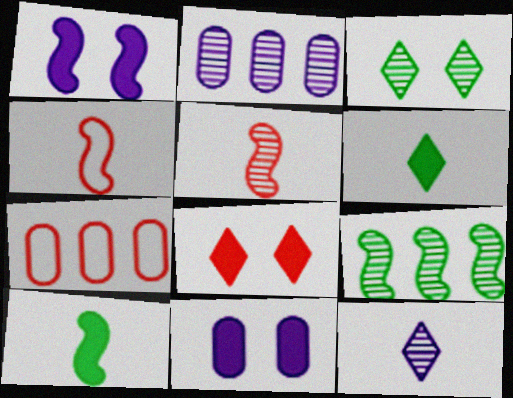[[1, 4, 9], 
[2, 3, 5], 
[5, 7, 8]]